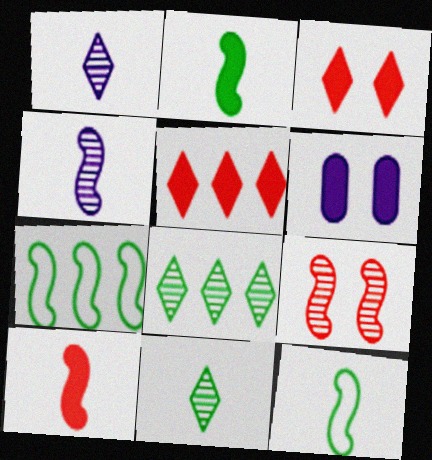[[2, 5, 6], 
[4, 10, 12]]